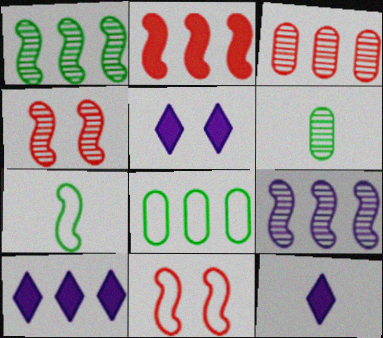[[3, 5, 7], 
[4, 8, 12], 
[5, 10, 12], 
[6, 10, 11]]